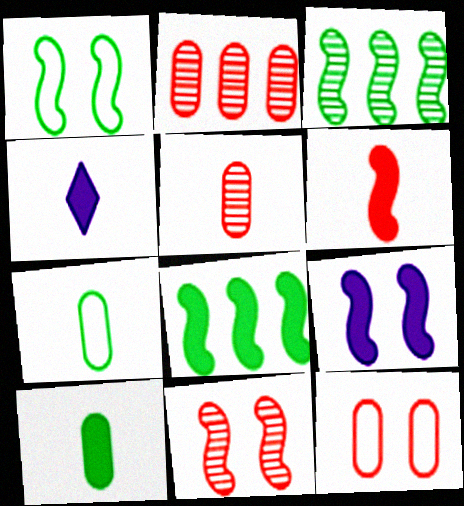[[1, 2, 4], 
[1, 9, 11], 
[3, 4, 12], 
[4, 6, 10], 
[6, 8, 9]]